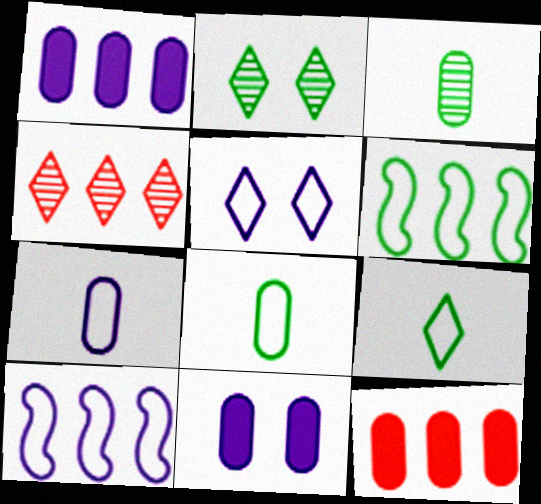[[1, 4, 6], 
[5, 7, 10]]